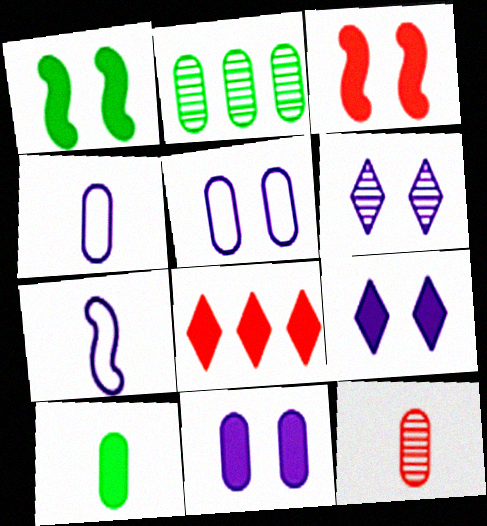[[4, 10, 12]]